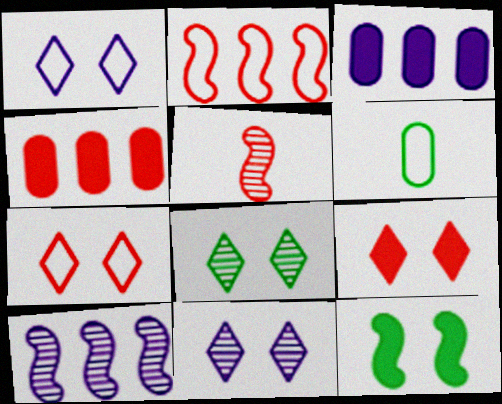[[1, 2, 6], 
[1, 8, 9], 
[4, 5, 7], 
[6, 9, 10]]